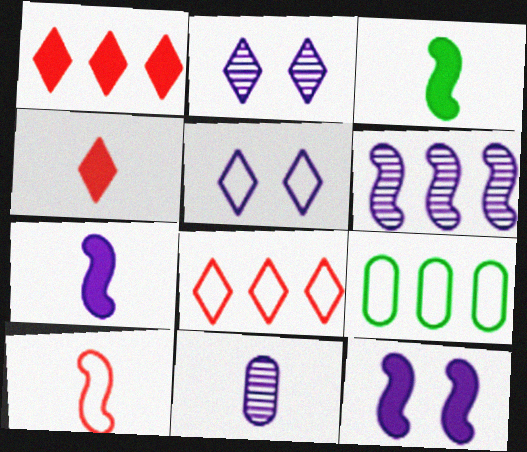[[1, 6, 9], 
[2, 6, 11], 
[5, 9, 10]]